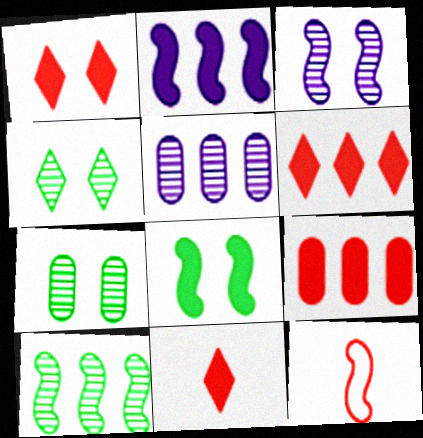[[1, 6, 11]]